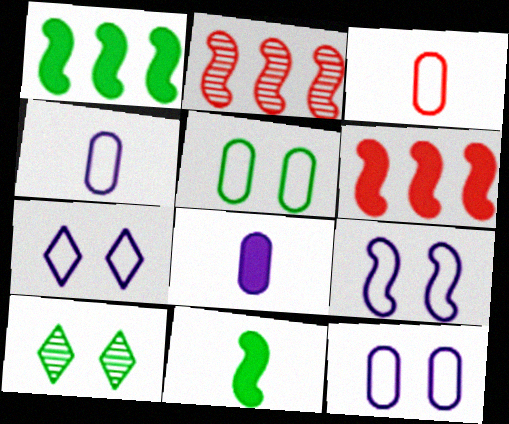[[2, 9, 11], 
[4, 6, 10], 
[7, 9, 12]]